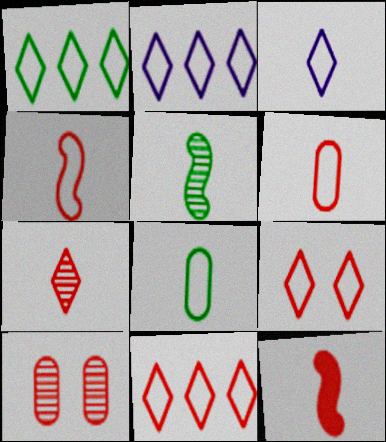[[1, 2, 11], 
[1, 3, 9], 
[3, 4, 8], 
[6, 7, 12], 
[10, 11, 12]]